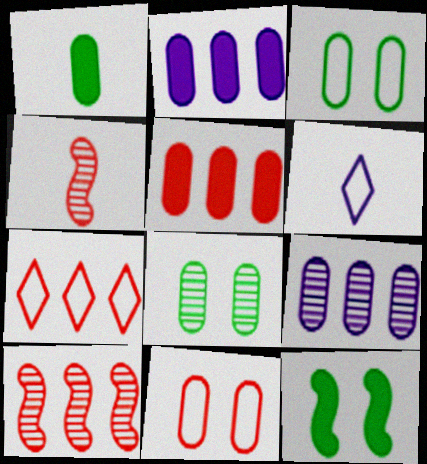[[1, 4, 6], 
[1, 9, 11], 
[5, 7, 10]]